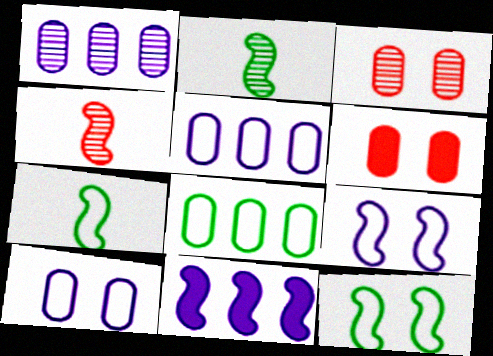[[4, 11, 12]]